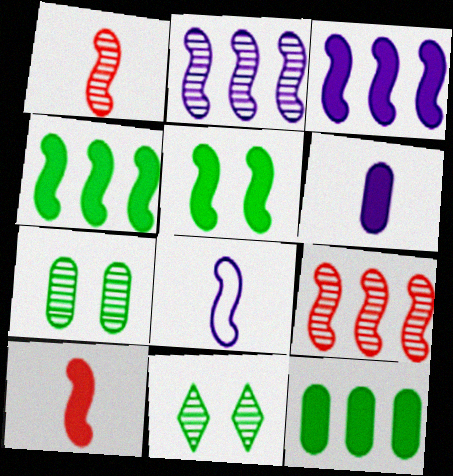[[3, 5, 10], 
[5, 8, 9]]